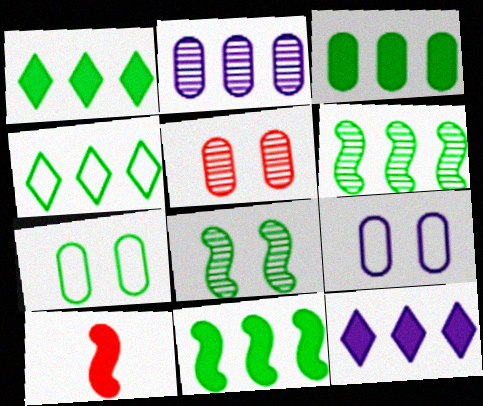[[1, 3, 11], 
[3, 4, 6]]